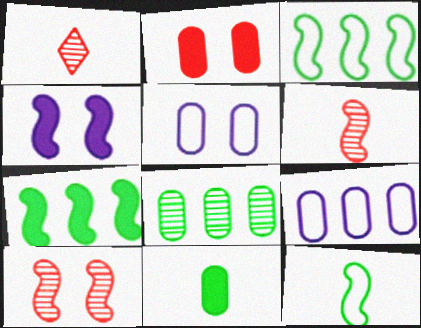[[1, 5, 7], 
[3, 4, 6]]